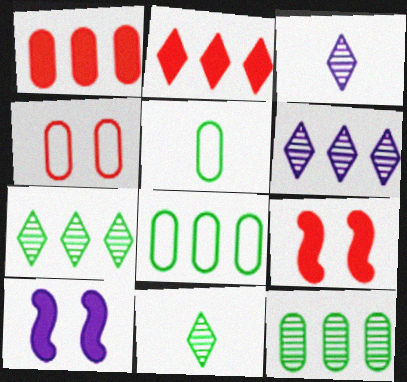[[3, 8, 9], 
[5, 6, 9]]